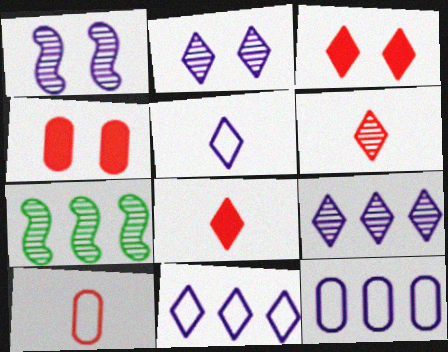[[4, 5, 7]]